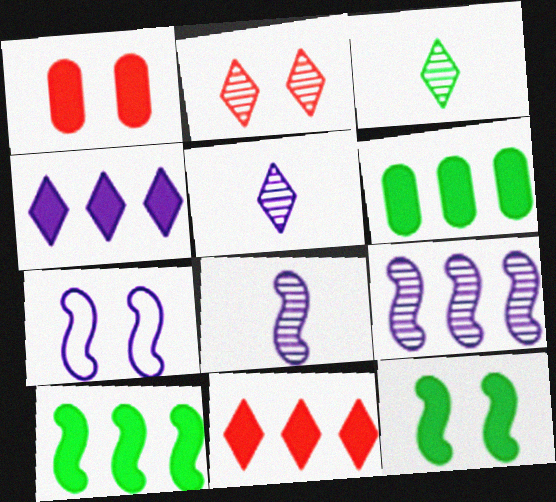[]